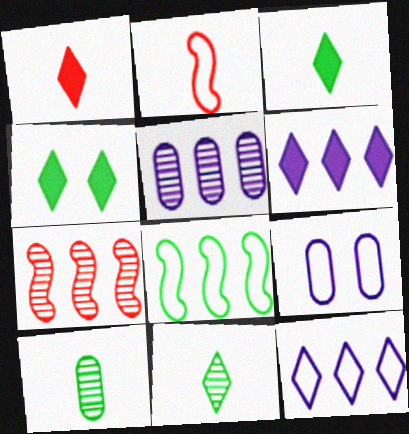[[1, 4, 6], 
[2, 4, 5], 
[3, 7, 9], 
[4, 8, 10]]